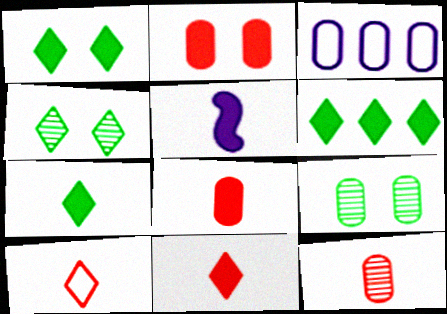[[1, 6, 7], 
[2, 5, 6], 
[3, 8, 9], 
[5, 7, 8]]